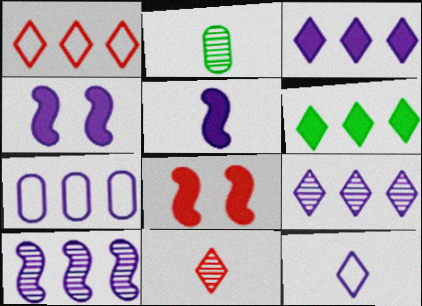[[1, 2, 4], 
[1, 6, 9], 
[3, 7, 10]]